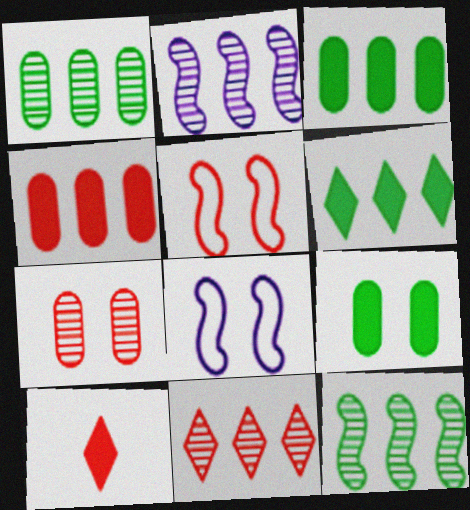[[1, 2, 11], 
[1, 8, 10]]